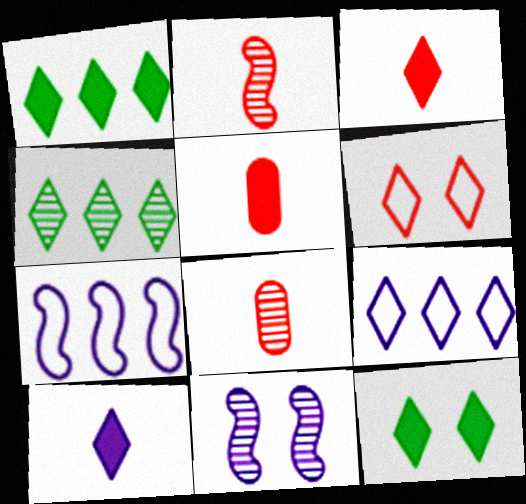[[4, 6, 10], 
[4, 8, 11], 
[7, 8, 12]]